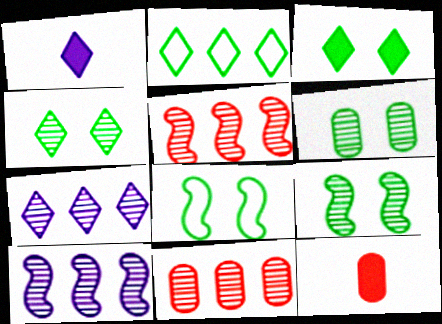[[1, 8, 11], 
[3, 6, 8], 
[4, 6, 9], 
[7, 8, 12]]